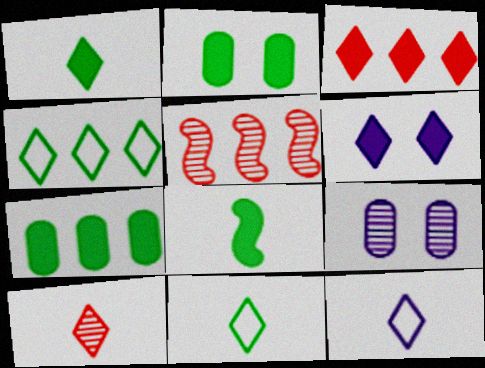[[1, 3, 6], 
[1, 10, 12], 
[2, 5, 12], 
[4, 6, 10]]